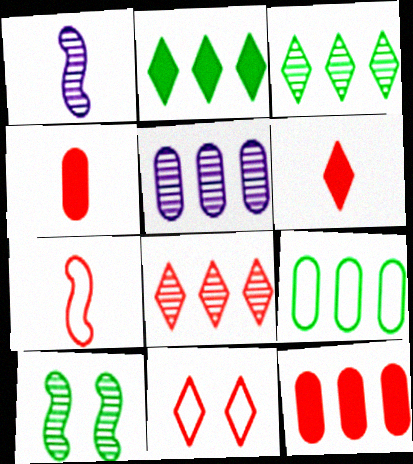[[5, 9, 12], 
[6, 8, 11]]